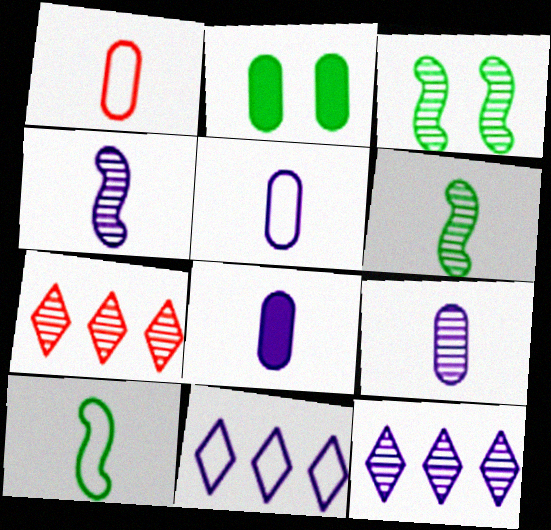[[3, 7, 9], 
[5, 8, 9]]